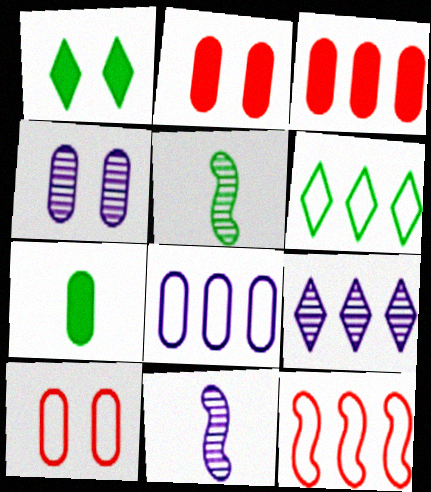[[2, 6, 11], 
[4, 9, 11], 
[6, 8, 12]]